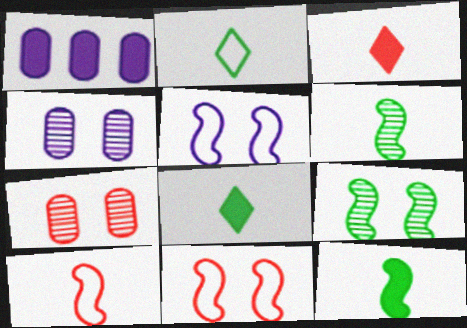[]